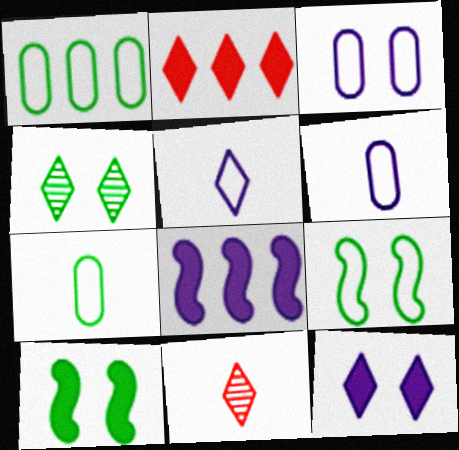[[2, 4, 5]]